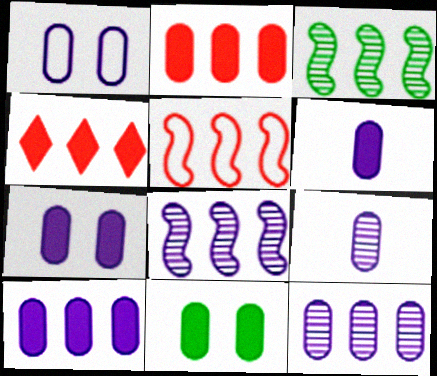[[1, 6, 12], 
[1, 9, 10], 
[2, 6, 11], 
[6, 7, 10]]